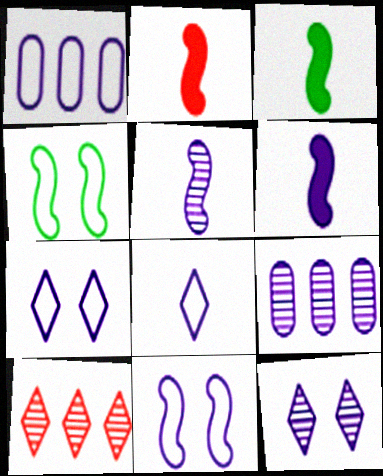[[1, 6, 12], 
[1, 8, 11], 
[2, 3, 6], 
[5, 9, 12], 
[6, 7, 9]]